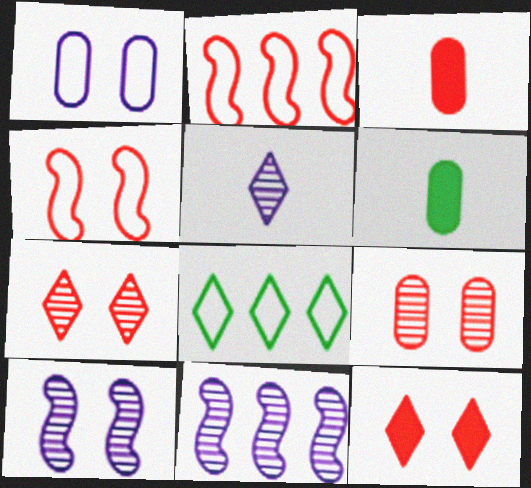[[2, 3, 7], 
[3, 8, 10], 
[4, 9, 12], 
[5, 8, 12]]